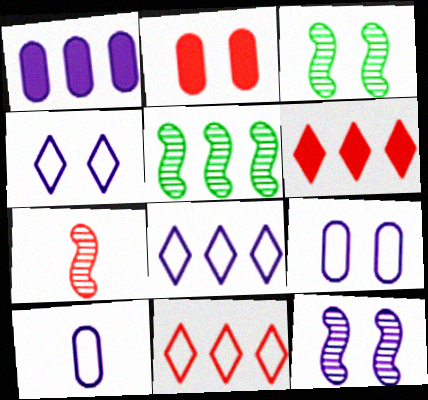[[1, 5, 11], 
[2, 3, 4], 
[2, 7, 11], 
[3, 6, 10], 
[5, 7, 12]]